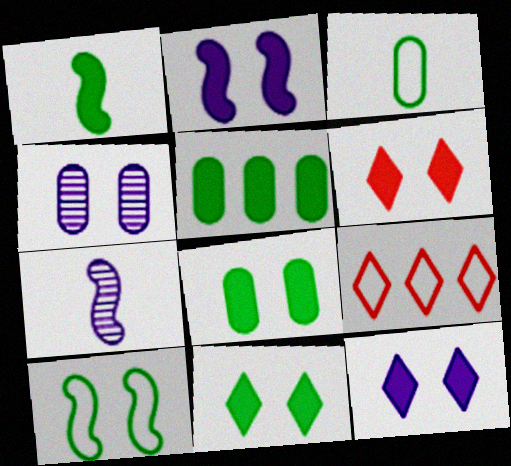[[1, 4, 9], 
[1, 5, 11], 
[2, 6, 8], 
[4, 6, 10], 
[6, 11, 12], 
[7, 8, 9]]